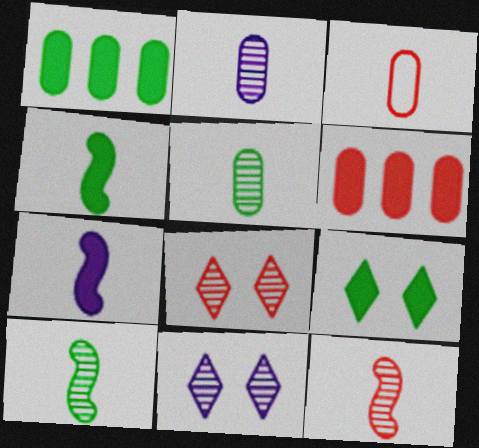[[1, 4, 9], 
[6, 7, 9]]